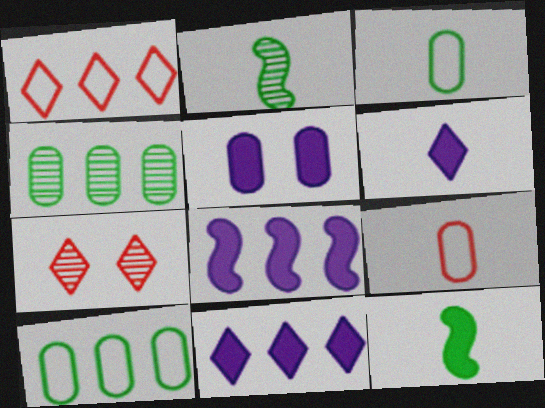[[1, 2, 5], 
[1, 4, 8], 
[2, 6, 9], 
[3, 7, 8], 
[4, 5, 9], 
[5, 6, 8]]